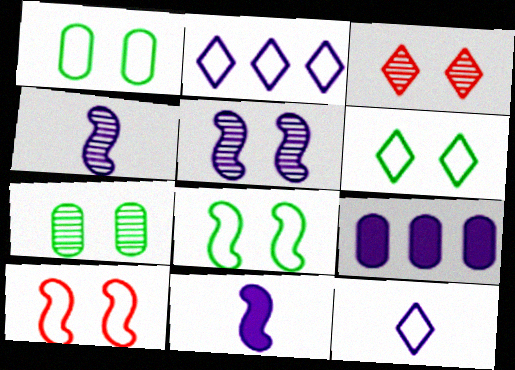[[1, 6, 8], 
[3, 5, 7], 
[5, 9, 12]]